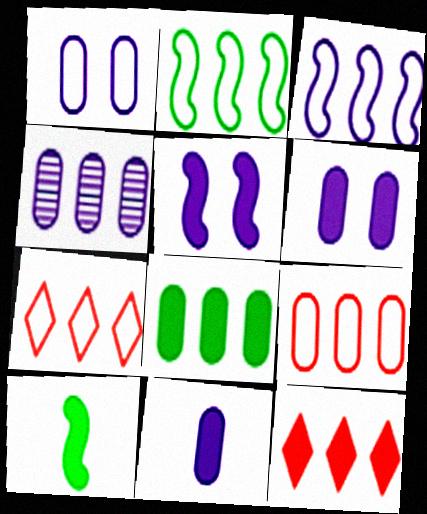[[1, 4, 11], 
[2, 4, 12], 
[4, 8, 9], 
[6, 10, 12]]